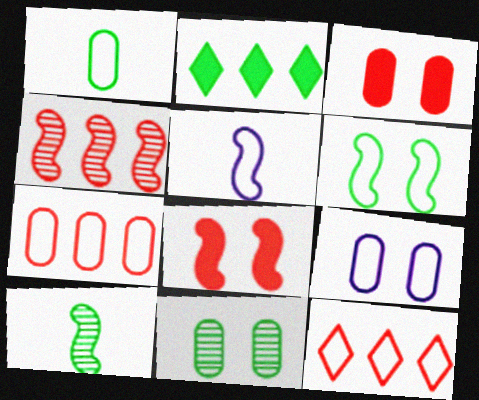[[1, 7, 9], 
[3, 9, 11]]